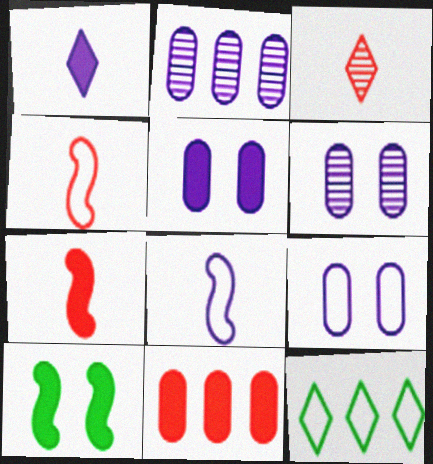[[1, 10, 11], 
[4, 9, 12], 
[5, 6, 9], 
[6, 7, 12]]